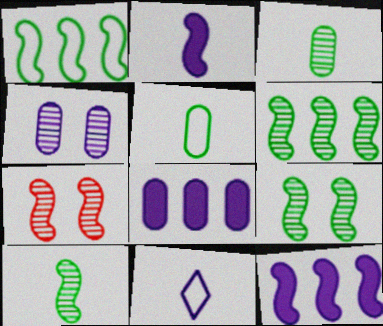[[1, 2, 7], 
[4, 11, 12], 
[6, 9, 10]]